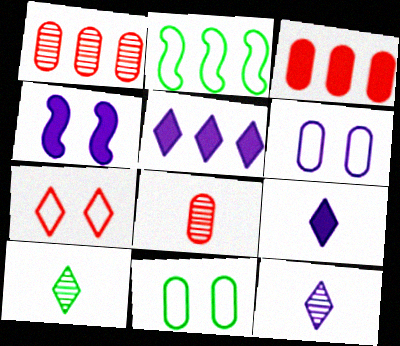[[1, 2, 5], 
[5, 7, 10]]